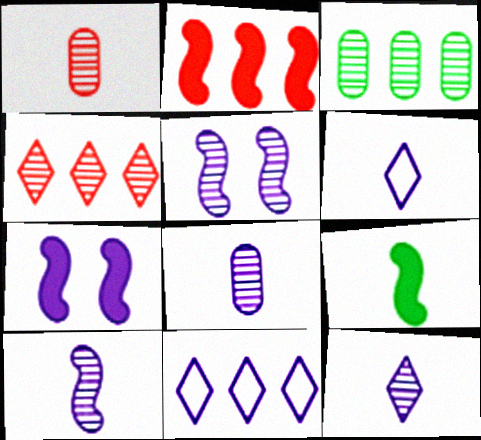[[1, 6, 9], 
[2, 3, 11], 
[2, 7, 9], 
[7, 8, 11], 
[8, 10, 12]]